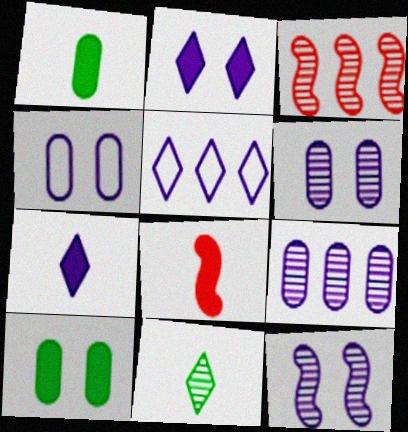[[1, 7, 8], 
[2, 4, 12], 
[3, 6, 11]]